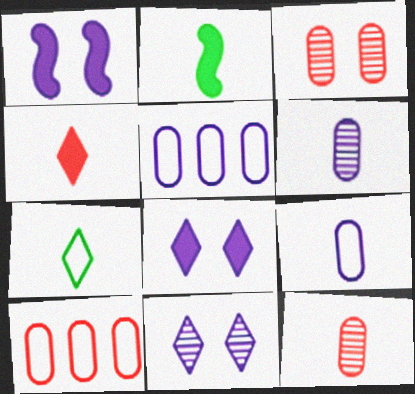[[2, 10, 11]]